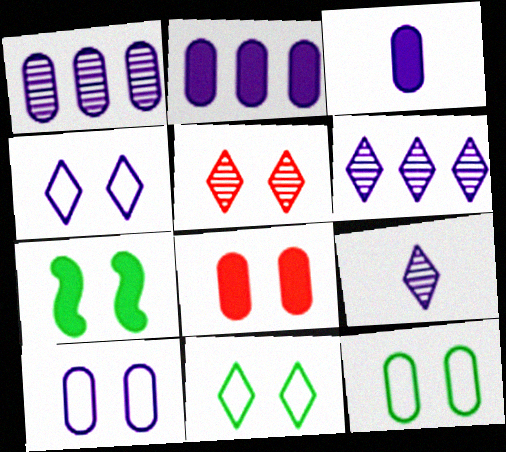[[1, 3, 10], 
[5, 7, 10]]